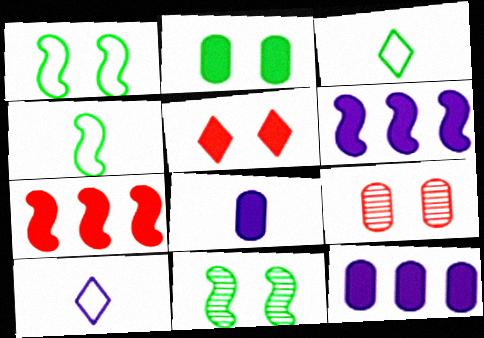[[3, 6, 9]]